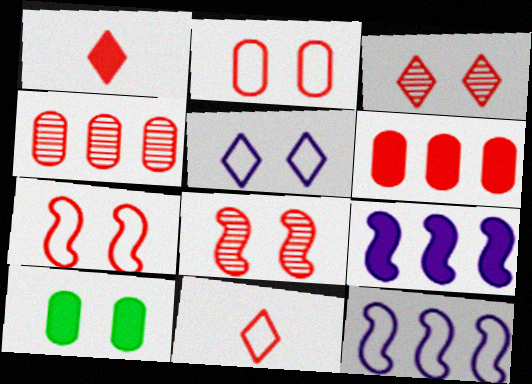[[1, 4, 7], 
[1, 9, 10], 
[5, 8, 10], 
[6, 8, 11]]